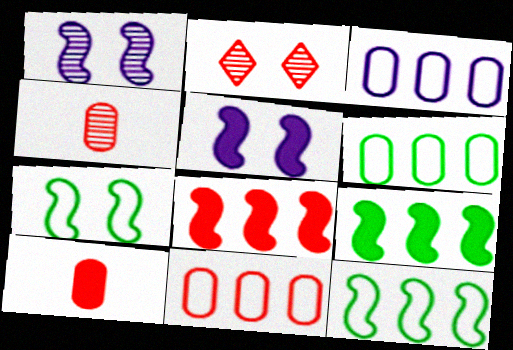[[3, 6, 11]]